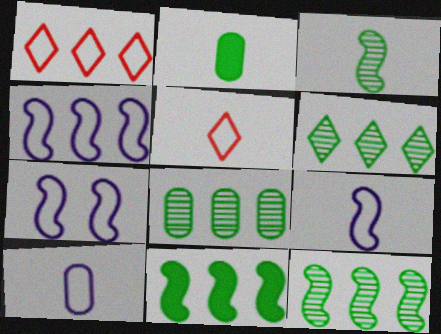[[4, 7, 9], 
[6, 8, 12]]